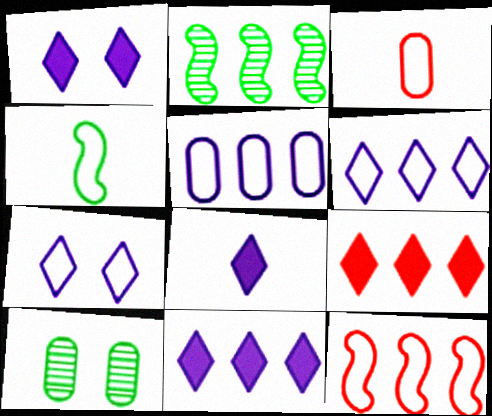[[1, 2, 3], 
[1, 8, 11], 
[2, 5, 9], 
[8, 10, 12]]